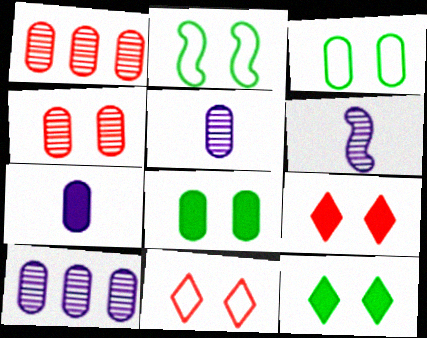[[1, 3, 7]]